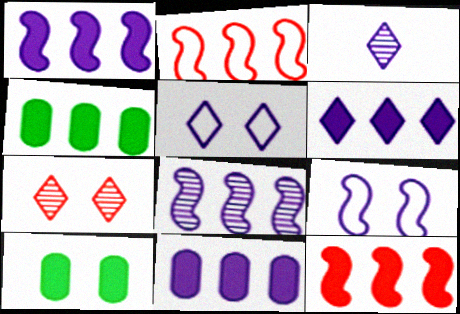[[1, 6, 11], 
[2, 3, 10], 
[3, 5, 6], 
[3, 9, 11], 
[4, 6, 12], 
[7, 9, 10]]